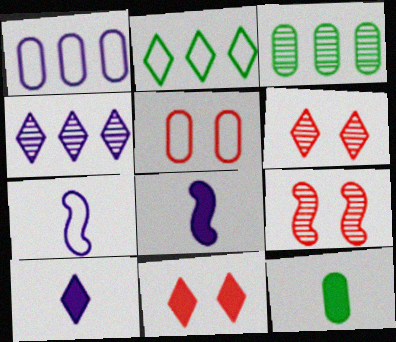[[2, 5, 7], 
[2, 6, 10], 
[3, 7, 11], 
[5, 9, 11]]